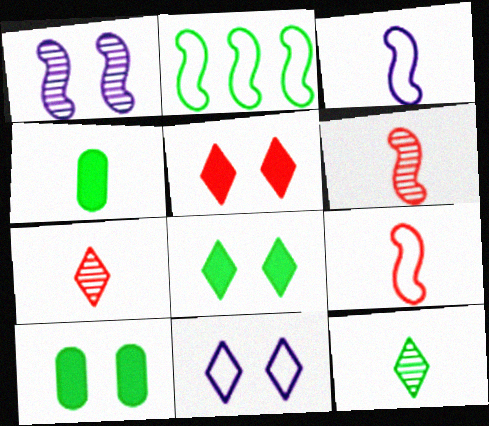[[2, 10, 12], 
[3, 4, 7]]